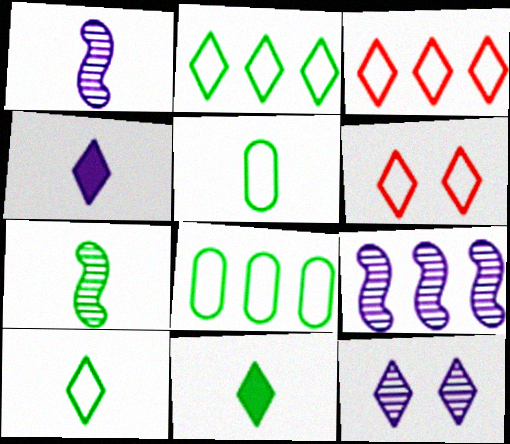[[3, 11, 12], 
[5, 7, 11]]